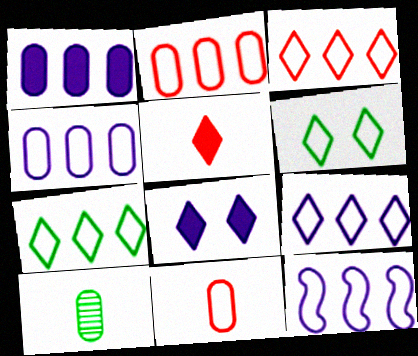[[2, 7, 12], 
[3, 7, 9], 
[4, 9, 12], 
[6, 11, 12]]